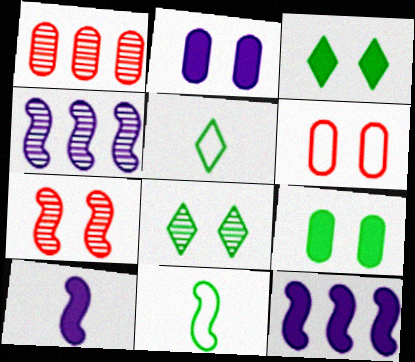[[7, 11, 12]]